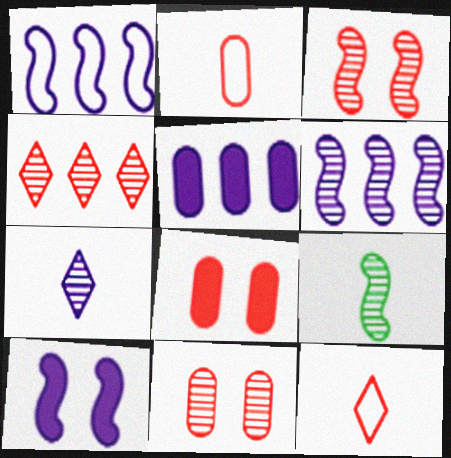[[3, 6, 9]]